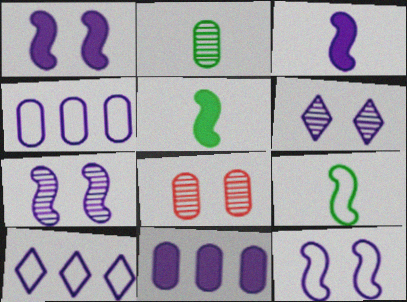[[1, 7, 12], 
[3, 4, 6], 
[5, 8, 10]]